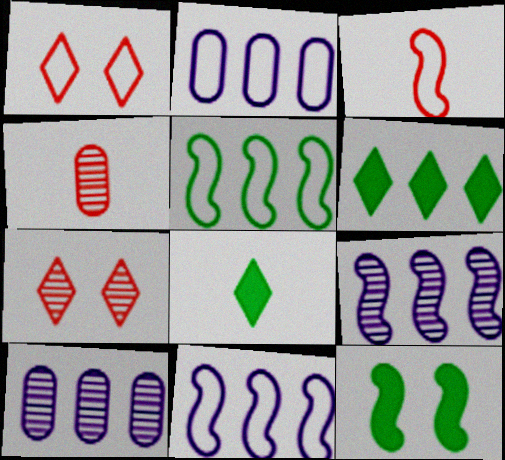[[3, 9, 12]]